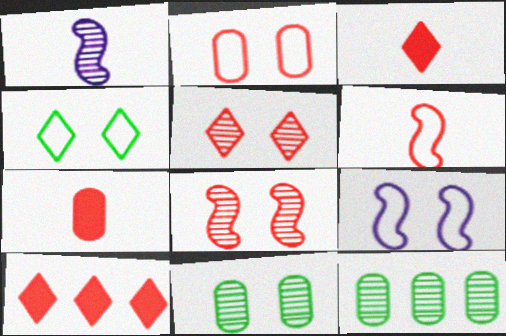[[1, 5, 12], 
[2, 4, 9], 
[3, 9, 12]]